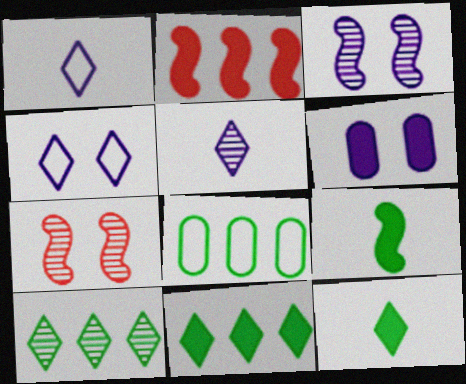[[2, 6, 12], 
[3, 4, 6]]